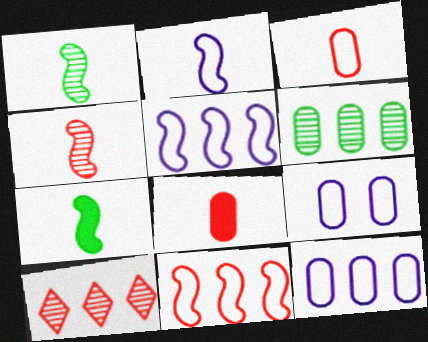[[2, 4, 7], 
[6, 8, 9], 
[7, 9, 10]]